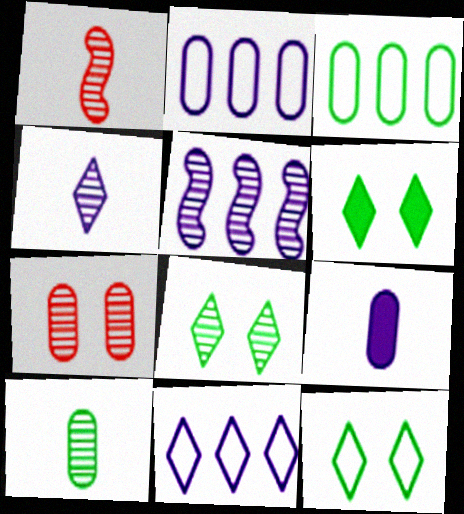[[1, 2, 6], 
[1, 4, 10], 
[3, 7, 9], 
[6, 8, 12]]